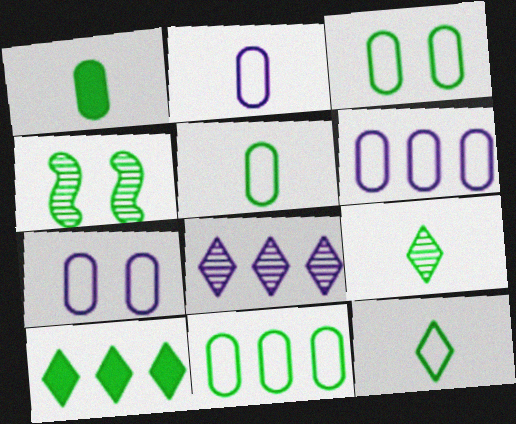[[2, 6, 7], 
[3, 5, 11], 
[4, 5, 10]]